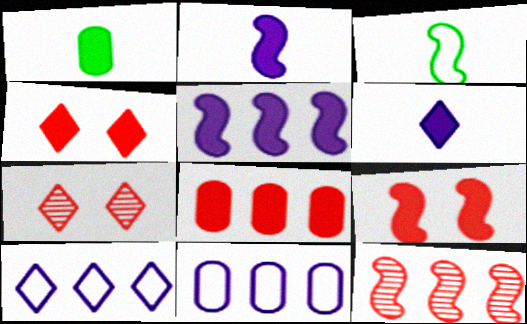[[1, 4, 5]]